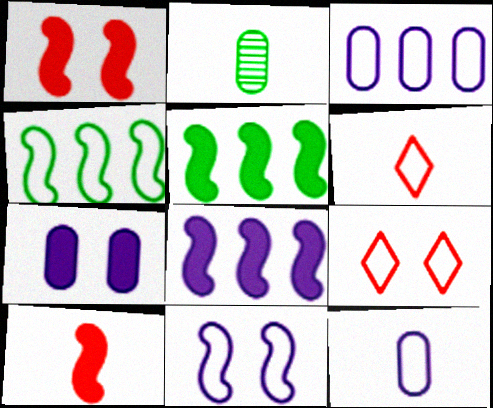[[2, 8, 9], 
[4, 9, 12]]